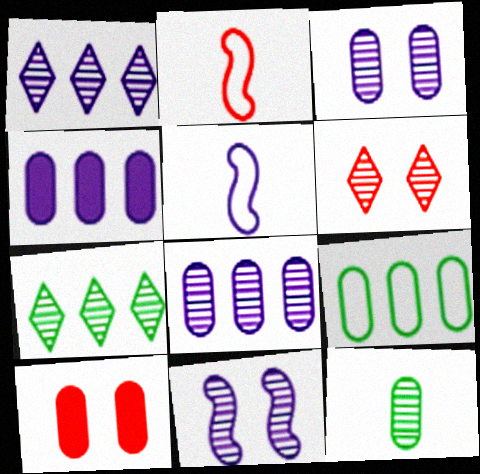[[5, 7, 10]]